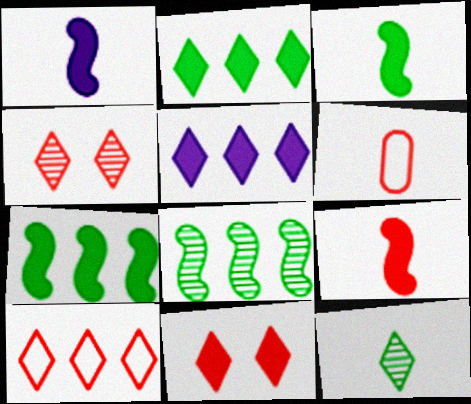[[1, 3, 9], 
[1, 6, 12]]